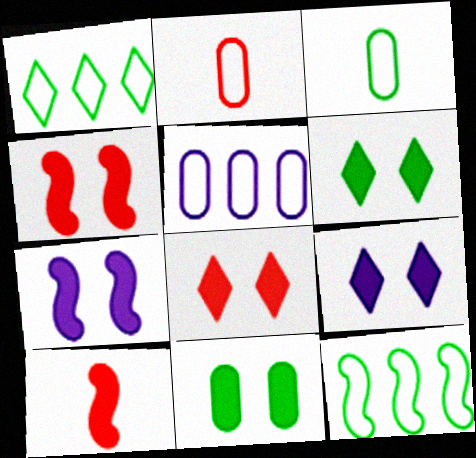[[4, 9, 11], 
[6, 8, 9], 
[7, 8, 11]]